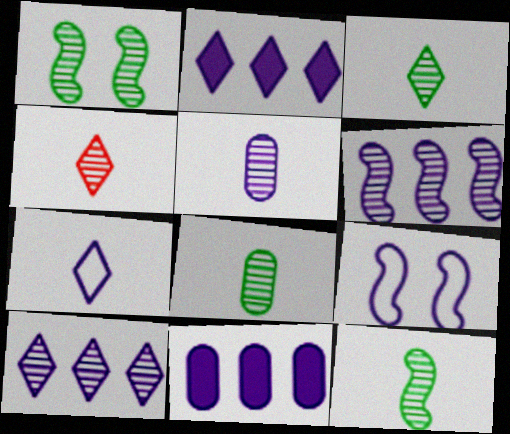[[2, 5, 9], 
[3, 8, 12], 
[4, 5, 12]]